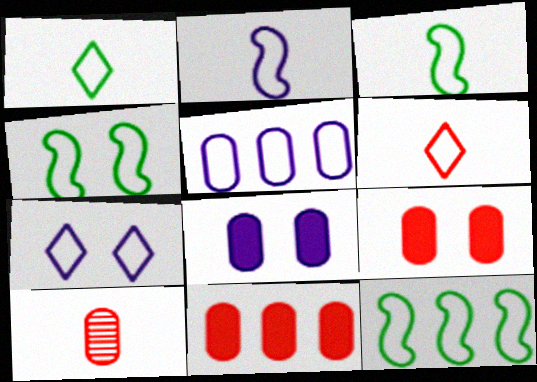[[2, 5, 7], 
[3, 4, 12], 
[4, 5, 6]]